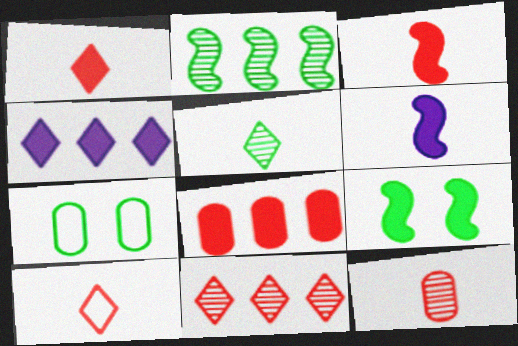[[3, 10, 12], 
[6, 7, 11]]